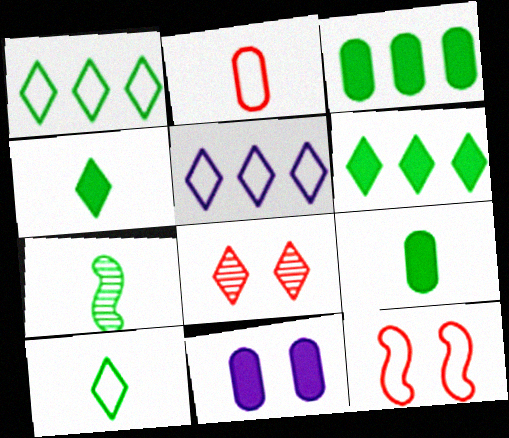[[4, 5, 8], 
[7, 9, 10]]